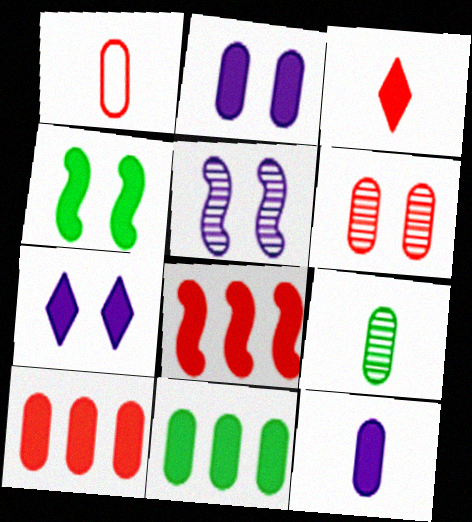[[1, 6, 10], 
[1, 9, 12]]